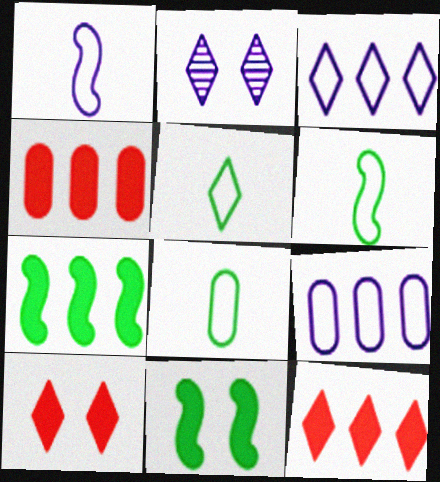[[2, 4, 6], 
[2, 5, 12], 
[5, 6, 8]]